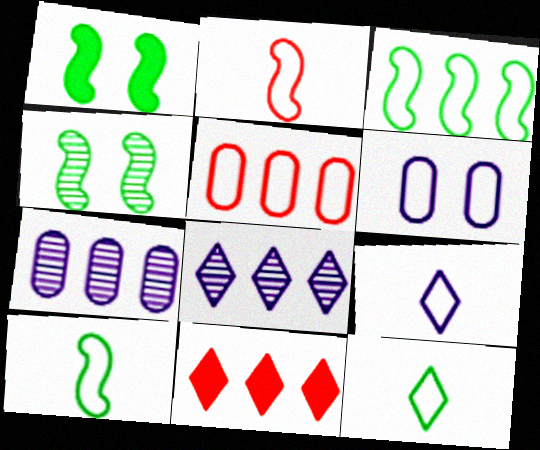[[3, 7, 11]]